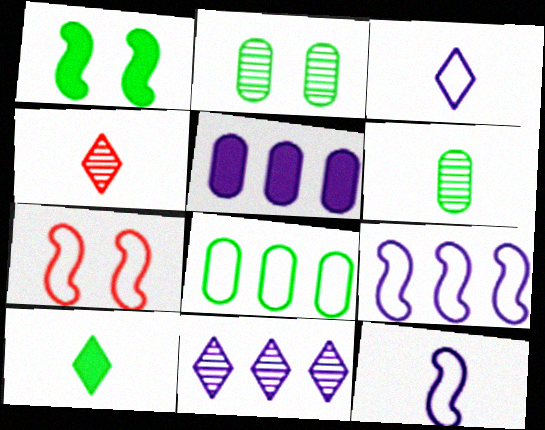[[3, 4, 10], 
[3, 7, 8], 
[5, 9, 11]]